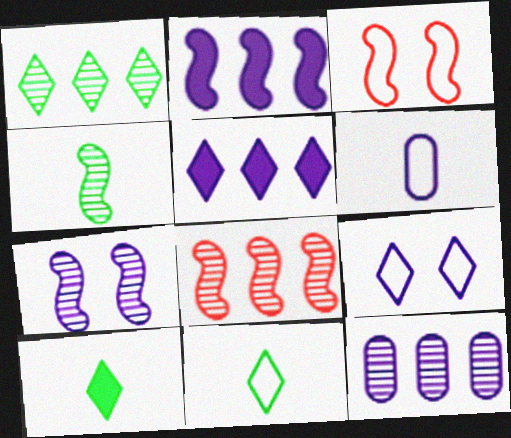[[1, 8, 12], 
[2, 3, 4], 
[3, 10, 12], 
[4, 7, 8], 
[5, 6, 7]]